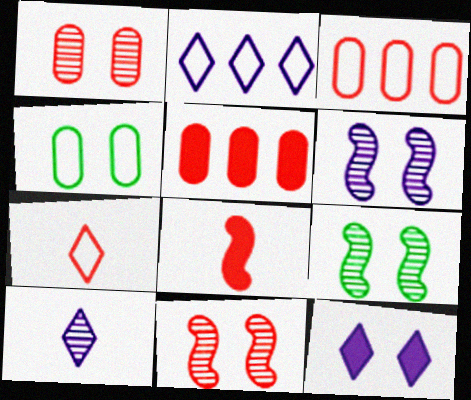[[2, 10, 12], 
[4, 11, 12], 
[5, 7, 11], 
[6, 9, 11]]